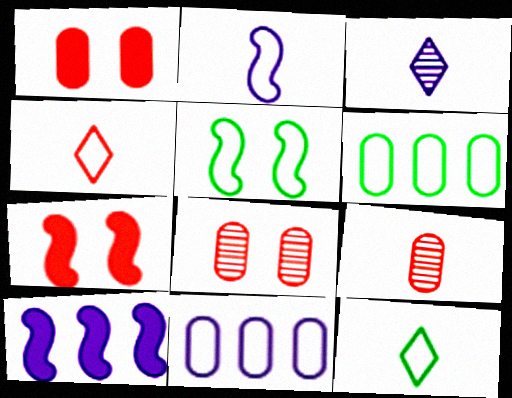[[3, 6, 7], 
[4, 5, 11], 
[5, 6, 12], 
[8, 10, 12]]